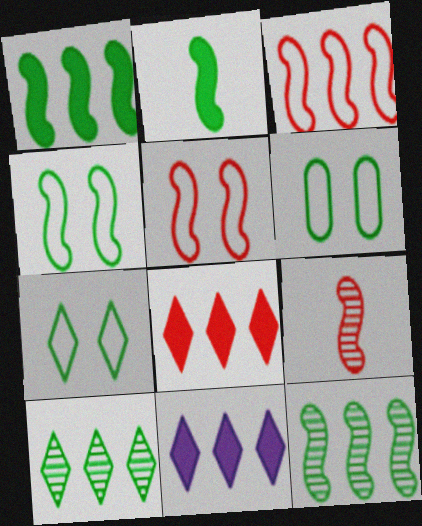[[2, 4, 12], 
[2, 6, 10], 
[4, 6, 7], 
[6, 9, 11]]